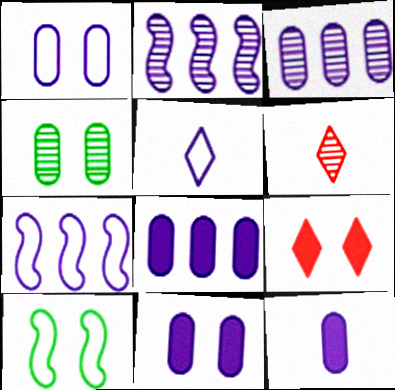[[1, 3, 12], 
[1, 5, 7], 
[2, 4, 6], 
[2, 5, 11], 
[6, 8, 10], 
[8, 11, 12]]